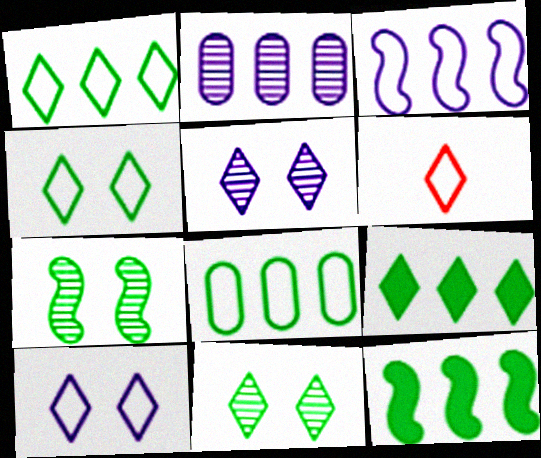[[1, 6, 10], 
[5, 6, 9]]